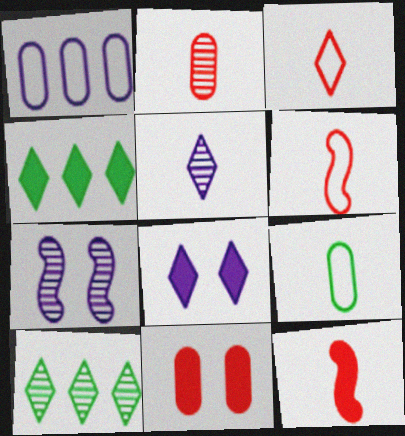[[2, 3, 12], 
[2, 7, 10], 
[3, 8, 10], 
[5, 9, 12]]